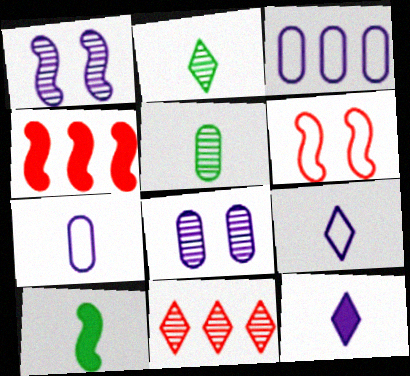[[1, 3, 12], 
[1, 5, 11]]